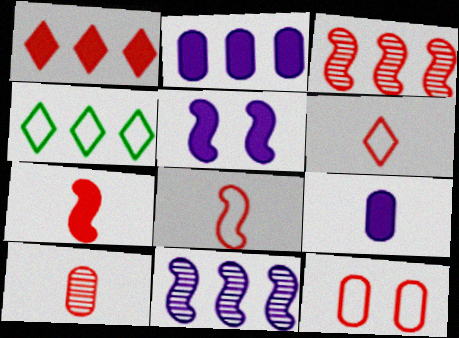[[2, 3, 4], 
[4, 5, 10], 
[6, 7, 10]]